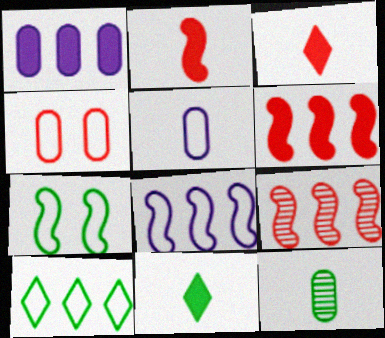[[1, 4, 12], 
[1, 9, 10], 
[3, 4, 9]]